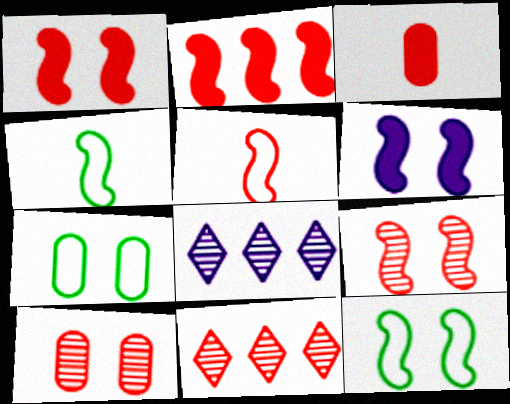[[2, 5, 9], 
[3, 8, 12], 
[6, 9, 12]]